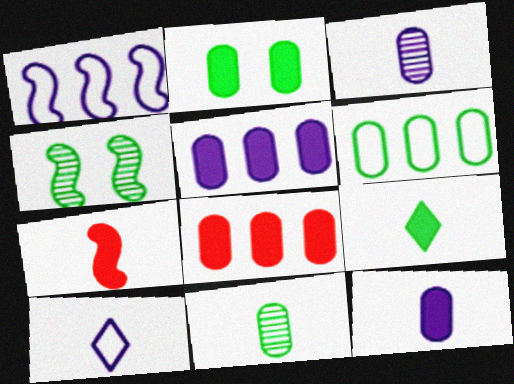[[1, 4, 7], 
[2, 6, 11], 
[2, 8, 12], 
[4, 6, 9], 
[4, 8, 10], 
[7, 9, 12], 
[7, 10, 11]]